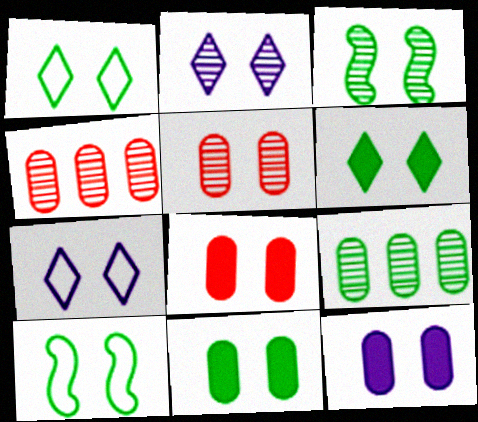[[1, 3, 11], 
[2, 3, 5], 
[2, 8, 10], 
[3, 7, 8], 
[8, 11, 12]]